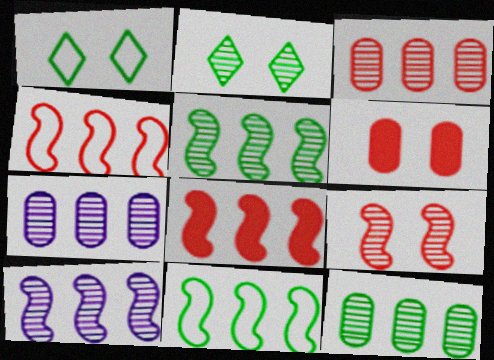[[3, 7, 12], 
[8, 10, 11]]